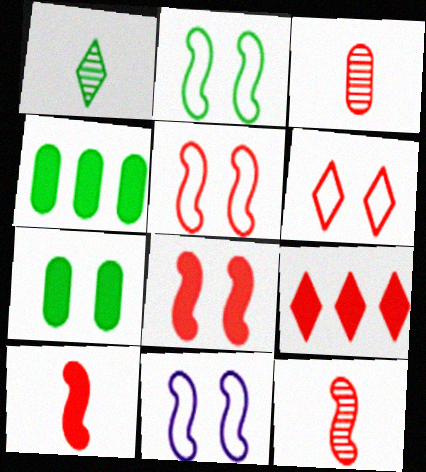[[1, 2, 4], 
[2, 5, 11], 
[3, 5, 9]]